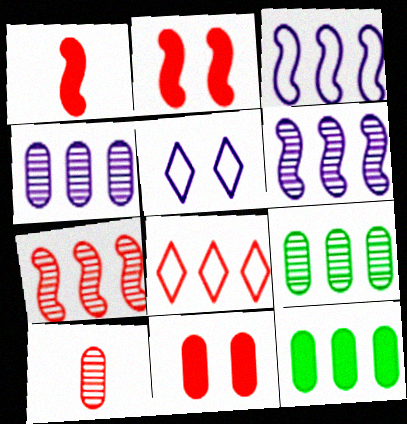[[1, 5, 9], 
[2, 8, 10], 
[6, 8, 12]]